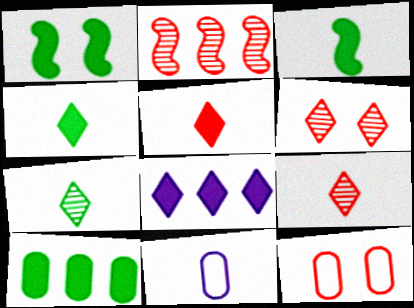[[1, 4, 10], 
[2, 5, 12], 
[3, 9, 11]]